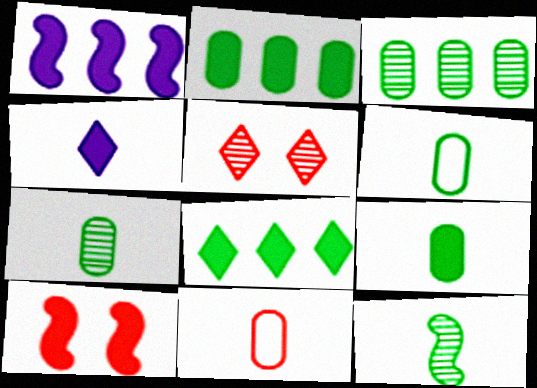[[1, 5, 6], 
[2, 4, 10], 
[4, 11, 12], 
[6, 7, 9]]